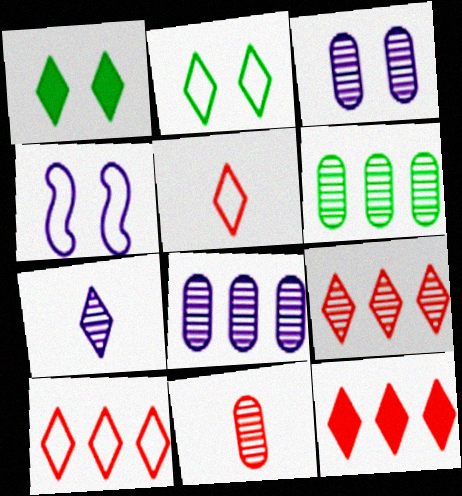[[1, 7, 10], 
[2, 7, 12], 
[3, 6, 11], 
[9, 10, 12]]